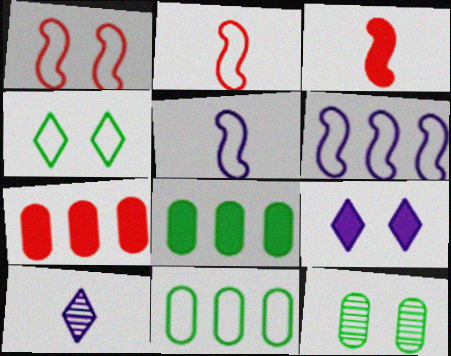[[1, 8, 10], 
[1, 9, 12], 
[3, 8, 9]]